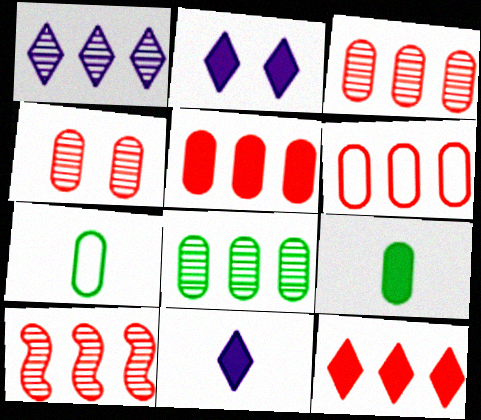[[1, 8, 10], 
[2, 7, 10], 
[3, 5, 6], 
[6, 10, 12]]